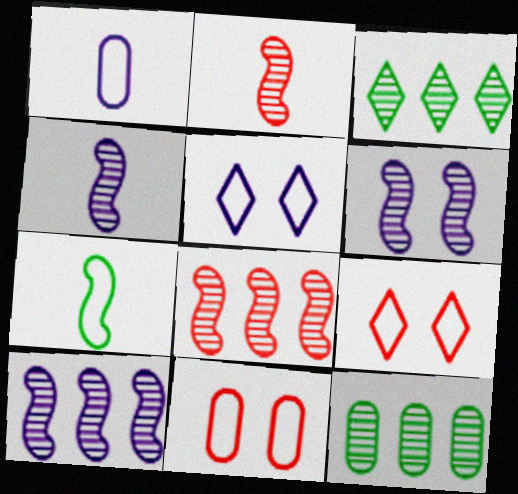[[4, 6, 10]]